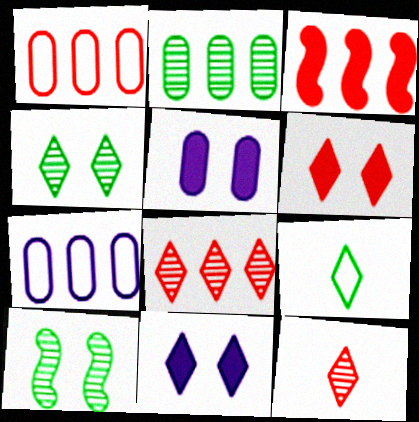[[1, 3, 8], 
[8, 9, 11]]